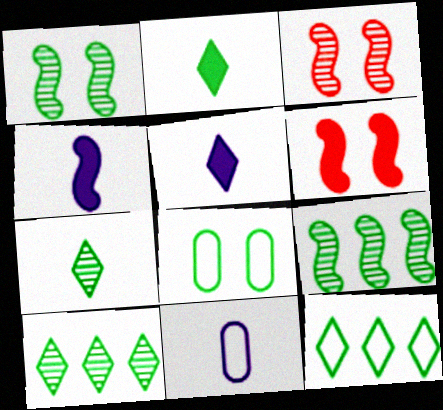[[2, 8, 9], 
[6, 10, 11]]